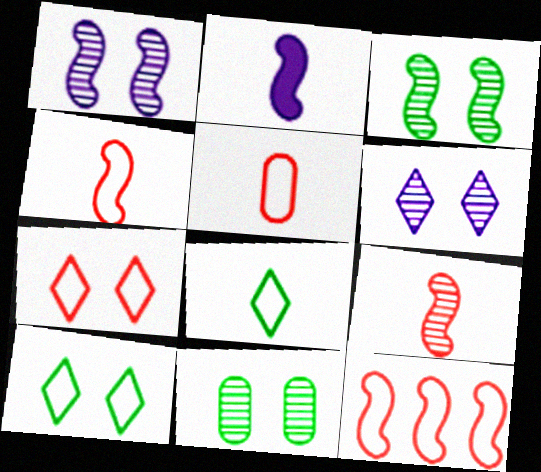[[2, 3, 12], 
[5, 7, 12]]